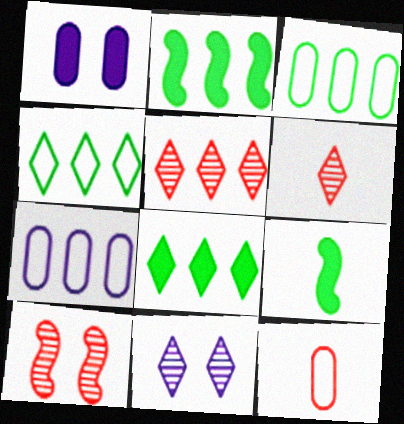[[2, 5, 7], 
[2, 11, 12]]